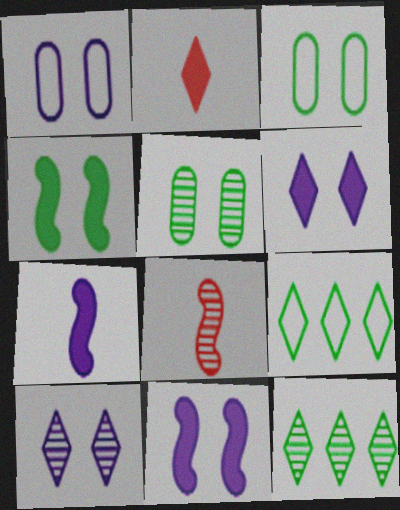[[1, 10, 11], 
[2, 9, 10]]